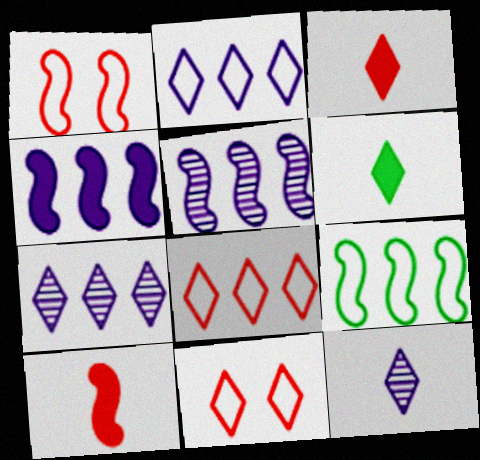[[6, 7, 11]]